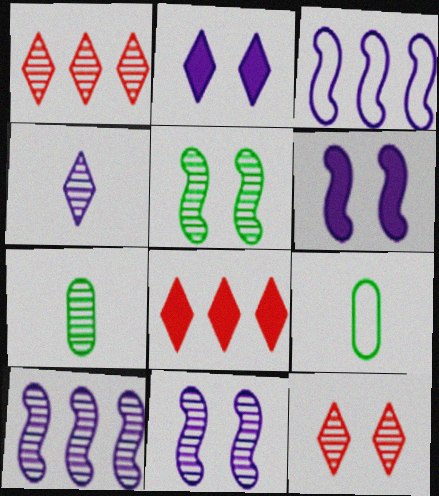[[1, 6, 9], 
[1, 7, 11], 
[7, 10, 12], 
[8, 9, 11]]